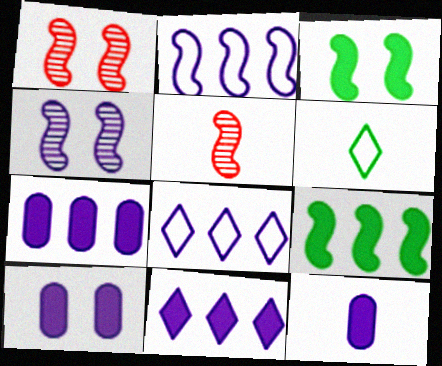[[1, 6, 7], 
[2, 3, 5], 
[4, 8, 12], 
[5, 6, 12], 
[7, 10, 12]]